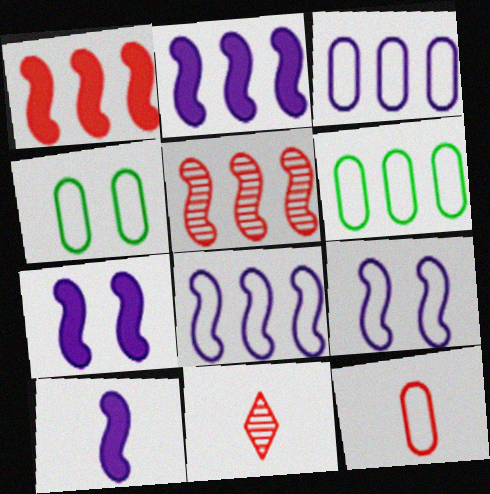[[2, 4, 11], 
[2, 7, 10], 
[3, 4, 12], 
[6, 7, 11]]